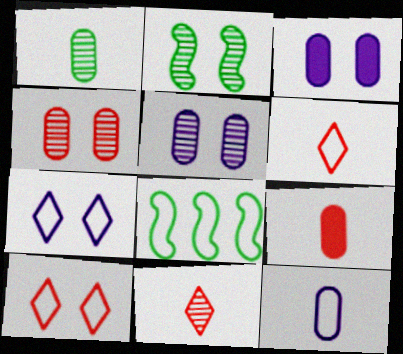[[1, 9, 12], 
[2, 3, 10], 
[3, 8, 11], 
[8, 10, 12]]